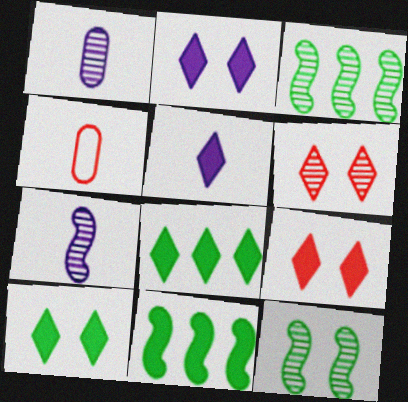[[1, 3, 6], 
[2, 3, 4], 
[2, 9, 10], 
[5, 8, 9]]